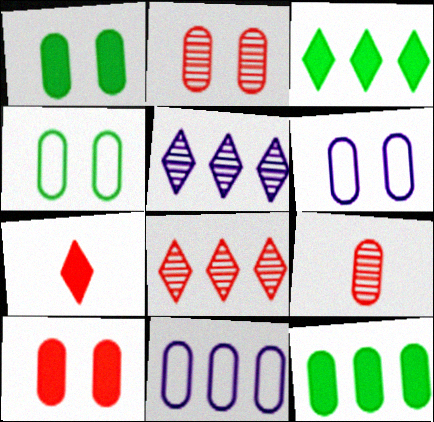[[1, 2, 6], 
[1, 9, 11], 
[6, 9, 12]]